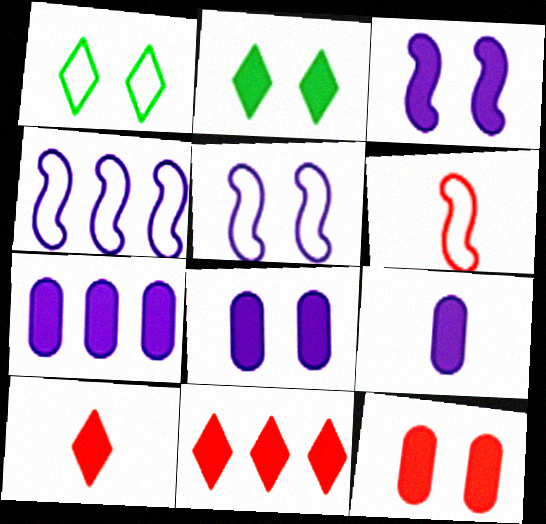[[2, 3, 12], 
[7, 8, 9]]